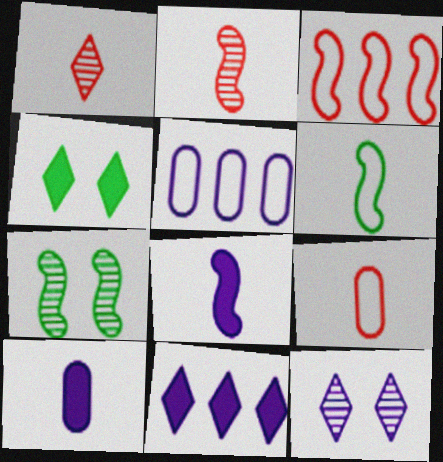[[1, 6, 10], 
[2, 4, 5], 
[2, 6, 8], 
[3, 7, 8], 
[5, 8, 12], 
[7, 9, 11]]